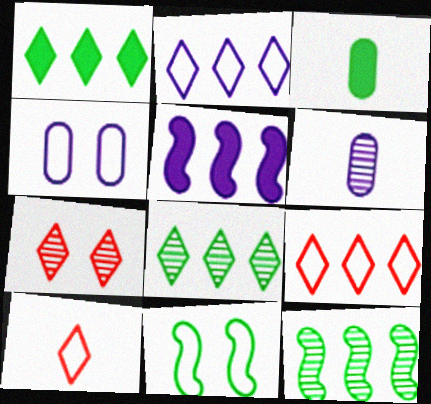[[3, 8, 11], 
[6, 7, 12]]